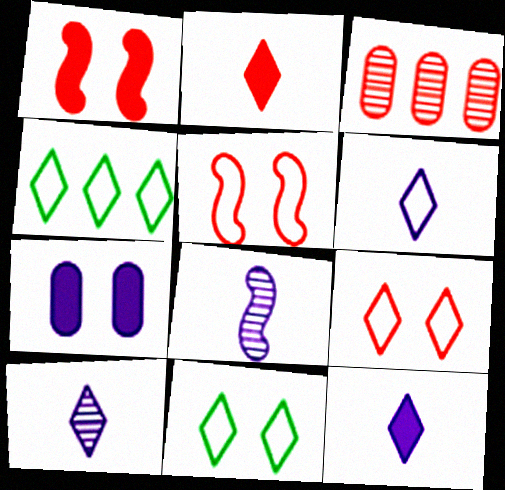[[2, 3, 5], 
[4, 6, 9], 
[6, 10, 12]]